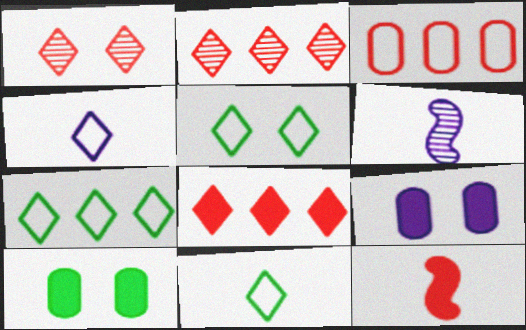[[1, 3, 12], 
[5, 7, 11]]